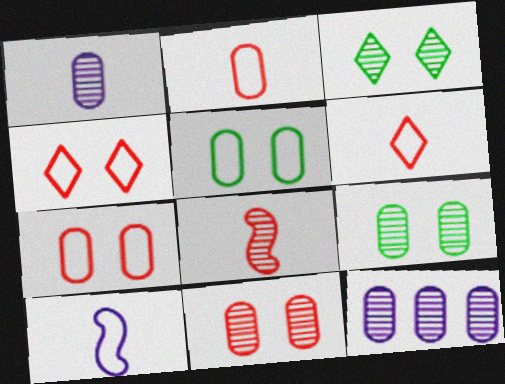[[3, 8, 12]]